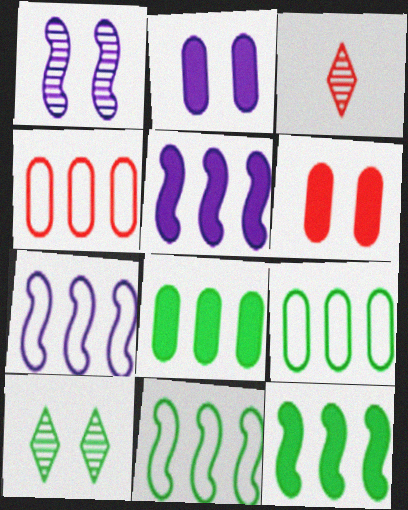[[2, 3, 11]]